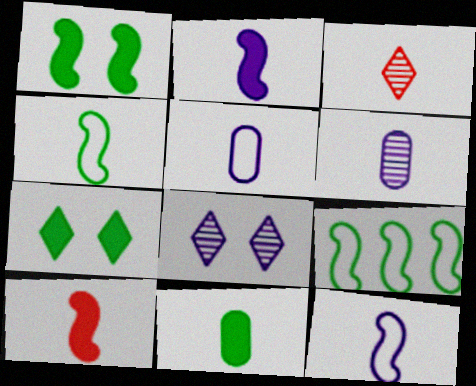[[3, 11, 12]]